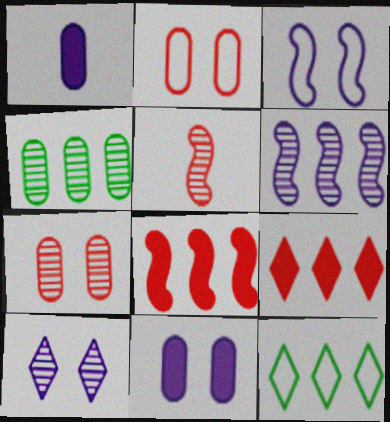[[1, 2, 4], 
[2, 5, 9], 
[3, 10, 11], 
[4, 5, 10], 
[5, 11, 12]]